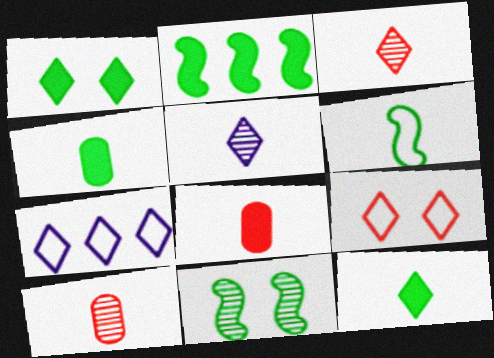[[1, 2, 4], 
[1, 3, 7], 
[2, 6, 11], 
[5, 6, 8], 
[7, 8, 11]]